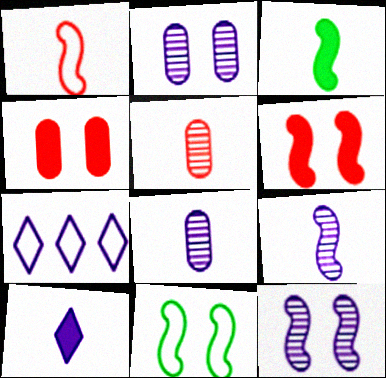[[1, 3, 9], 
[6, 11, 12]]